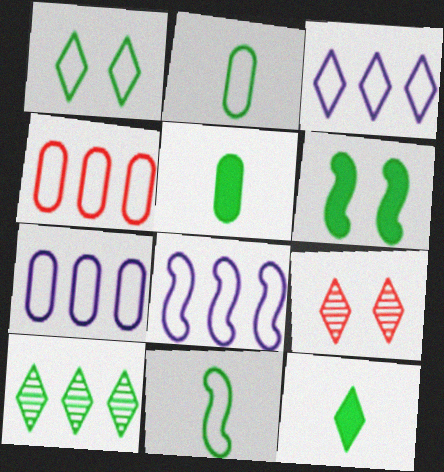[[1, 10, 12], 
[2, 6, 10], 
[3, 7, 8], 
[3, 9, 12], 
[5, 8, 9]]